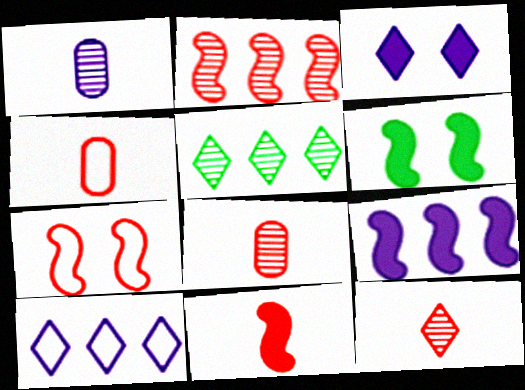[[2, 7, 11], 
[4, 11, 12], 
[6, 8, 10], 
[6, 9, 11]]